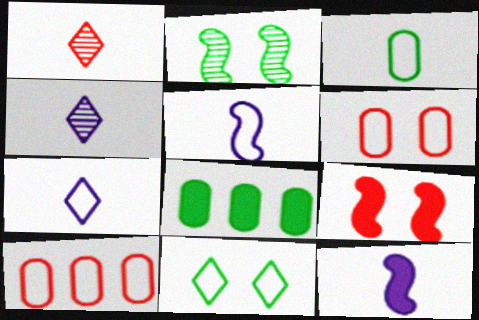[[1, 3, 12], 
[1, 9, 10], 
[5, 10, 11]]